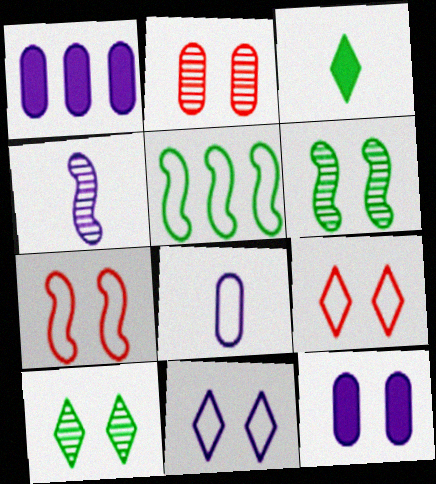[[1, 4, 11], 
[5, 8, 9], 
[6, 9, 12], 
[7, 10, 12]]